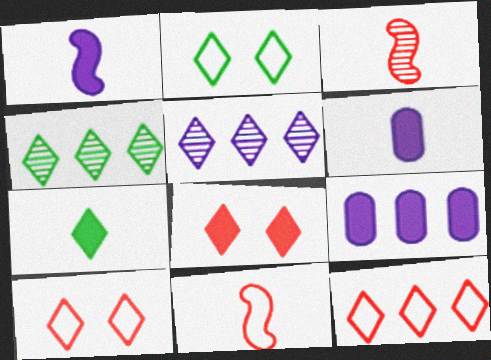[[2, 3, 9], 
[2, 4, 7], 
[5, 7, 10]]